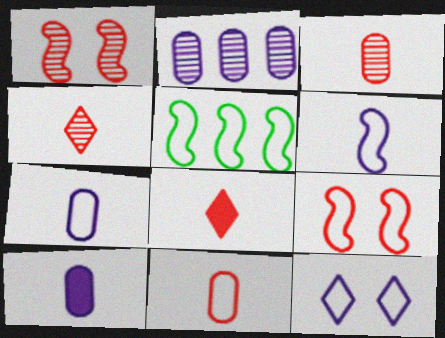[[5, 6, 9], 
[5, 11, 12]]